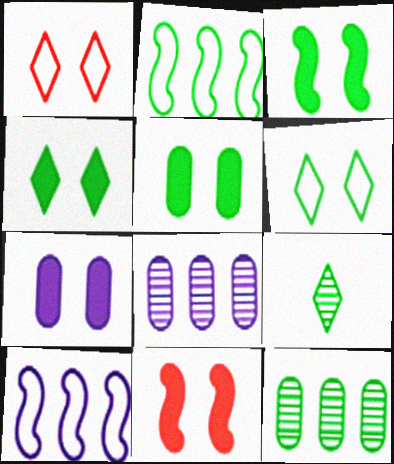[[2, 5, 9], 
[3, 4, 5], 
[4, 7, 11]]